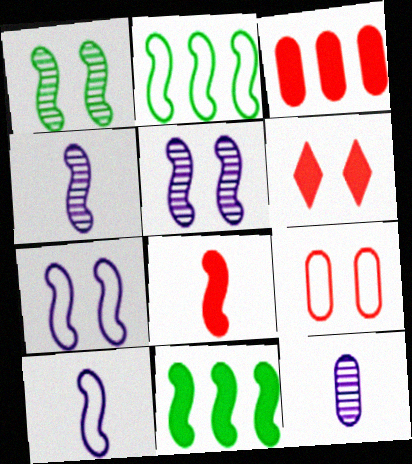[[2, 5, 8], 
[2, 6, 12], 
[3, 6, 8]]